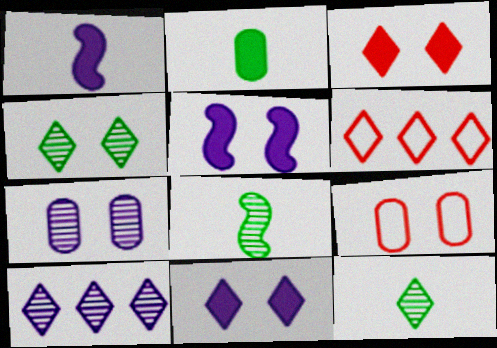[[4, 5, 9], 
[6, 11, 12]]